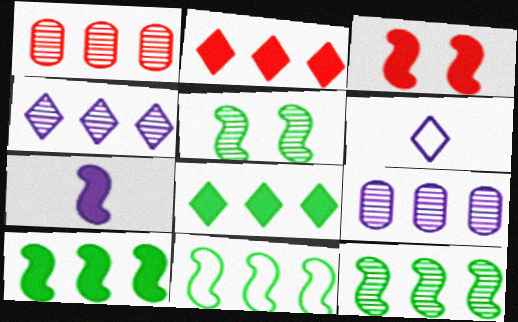[[1, 4, 12], 
[2, 9, 11], 
[3, 7, 10], 
[10, 11, 12]]